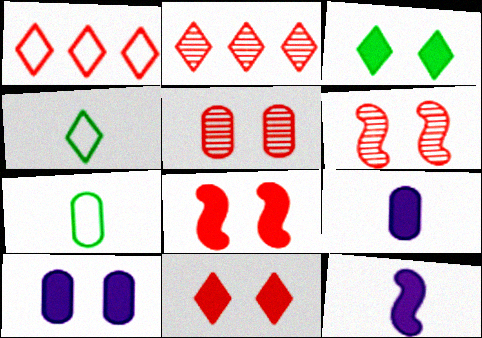[[3, 8, 10]]